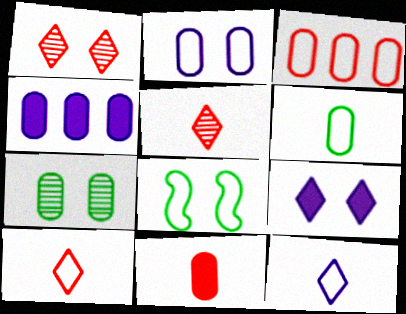[[2, 3, 6], 
[3, 8, 12], 
[4, 5, 8]]